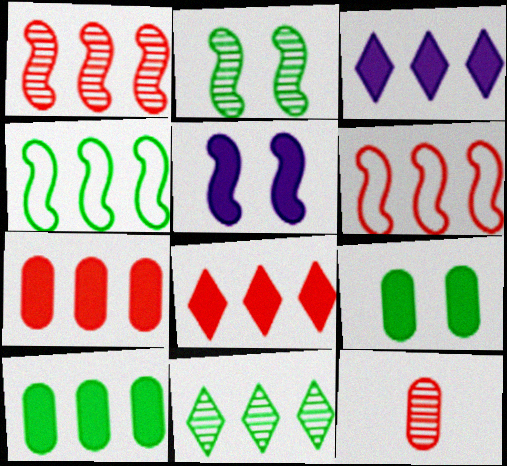[[4, 10, 11]]